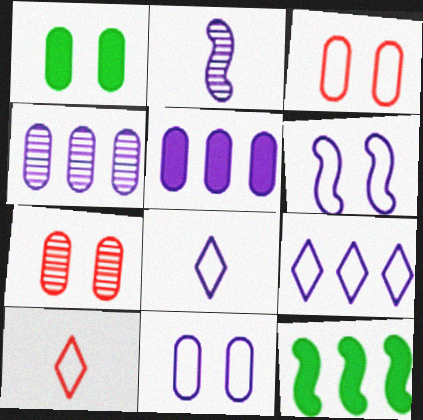[[1, 7, 11], 
[7, 8, 12]]